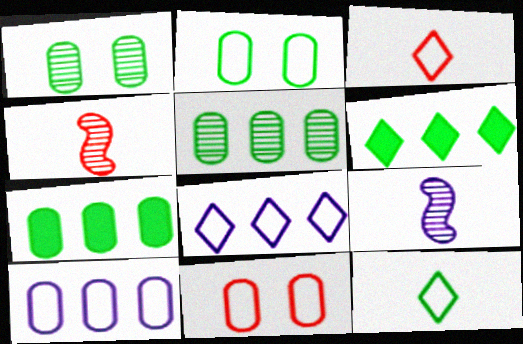[[6, 9, 11]]